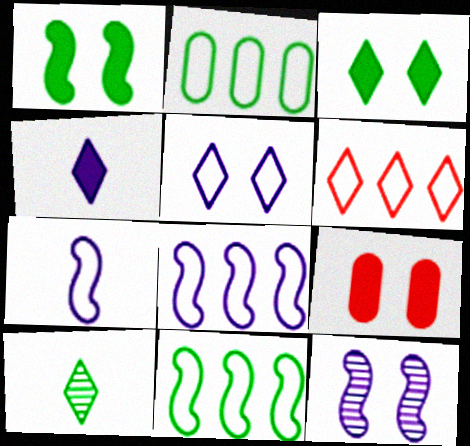[[1, 2, 10], 
[2, 6, 8], 
[8, 9, 10]]